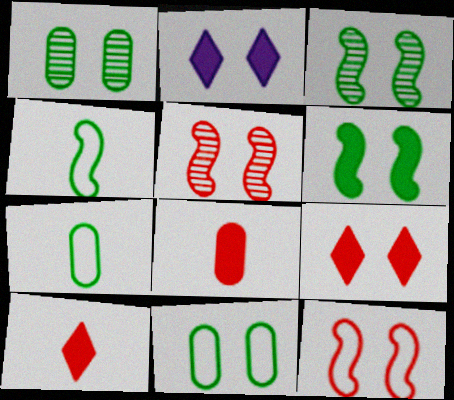[[1, 2, 12], 
[2, 5, 11]]